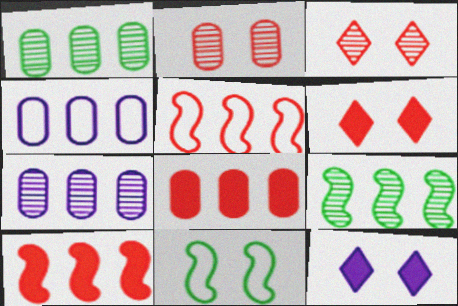[[1, 4, 8], 
[2, 11, 12]]